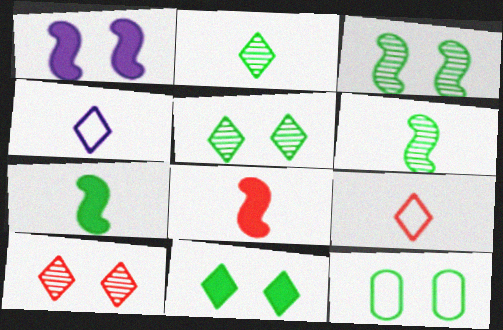[[1, 10, 12], 
[3, 11, 12]]